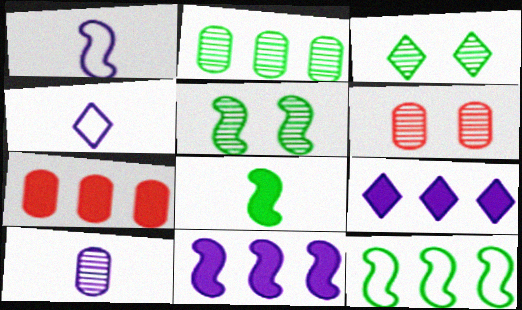[[1, 3, 7], 
[2, 6, 10], 
[4, 5, 7], 
[5, 8, 12]]